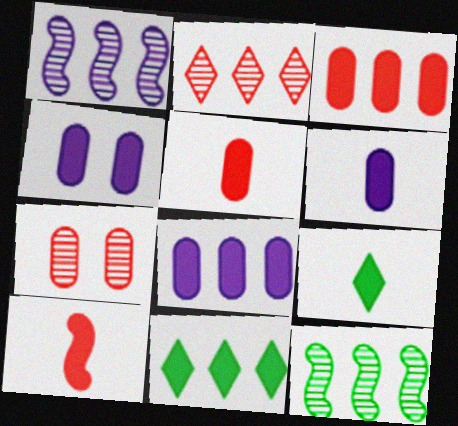[[4, 6, 8], 
[4, 10, 11], 
[6, 9, 10]]